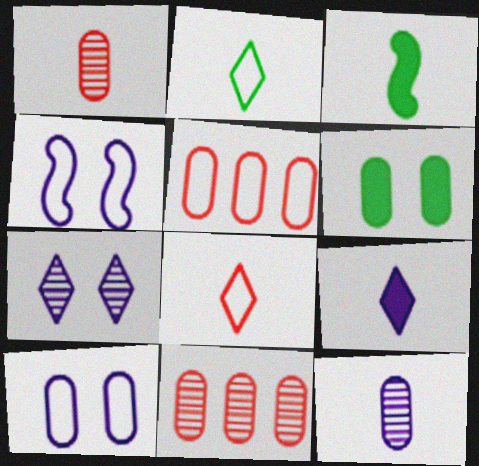[[2, 4, 5], 
[3, 5, 7], 
[3, 8, 12], 
[5, 6, 12]]